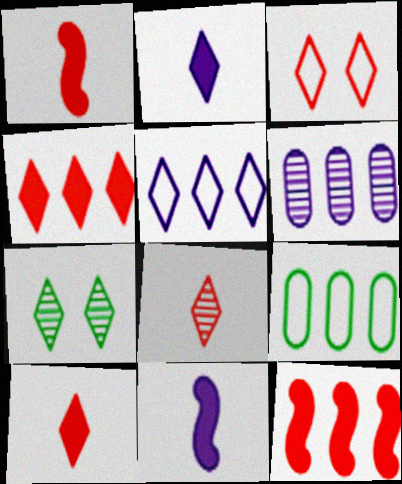[[3, 4, 8], 
[5, 7, 10]]